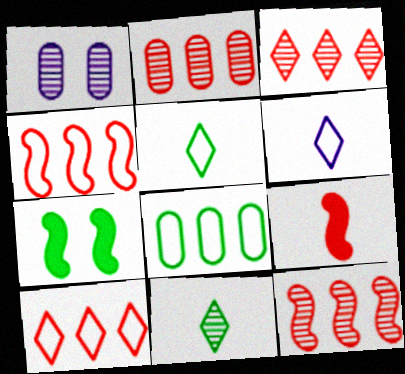[[1, 11, 12], 
[2, 3, 12], 
[2, 6, 7], 
[7, 8, 11]]